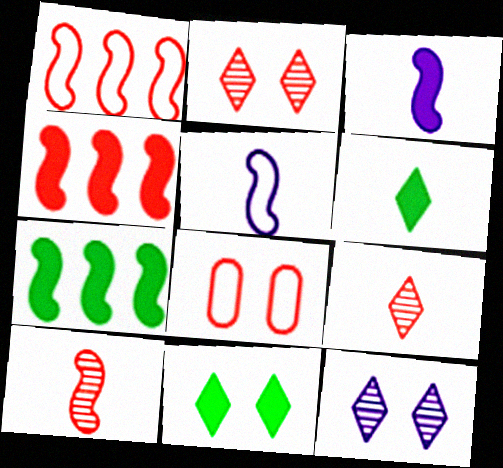[[4, 8, 9]]